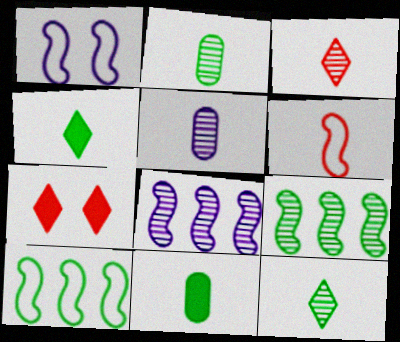[[1, 6, 10], 
[4, 5, 6], 
[5, 7, 10]]